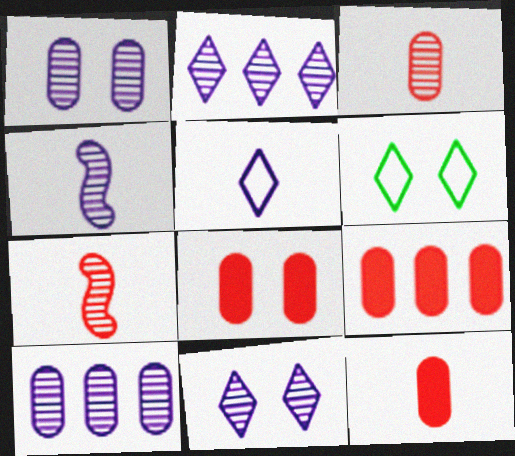[[1, 2, 4], 
[4, 6, 9], 
[4, 10, 11], 
[8, 9, 12]]